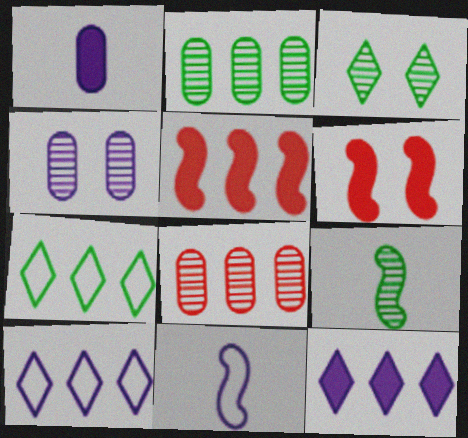[[2, 3, 9], 
[2, 5, 10], 
[4, 11, 12]]